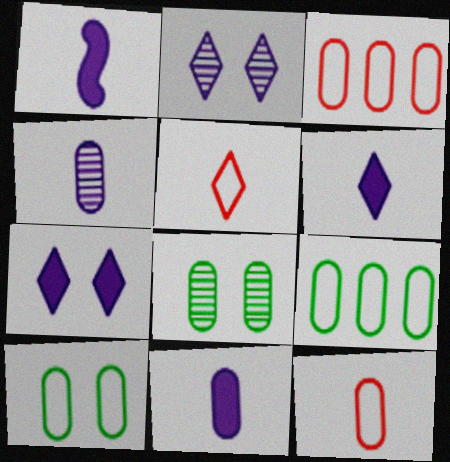[[1, 6, 11], 
[3, 8, 11]]